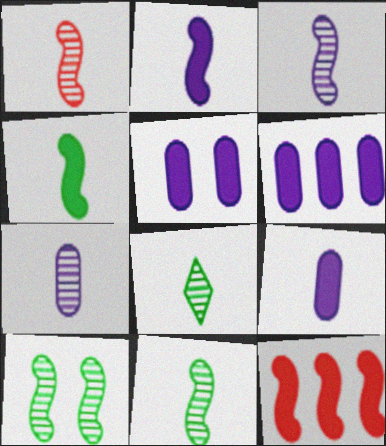[[1, 3, 11], 
[1, 7, 8], 
[5, 6, 9]]